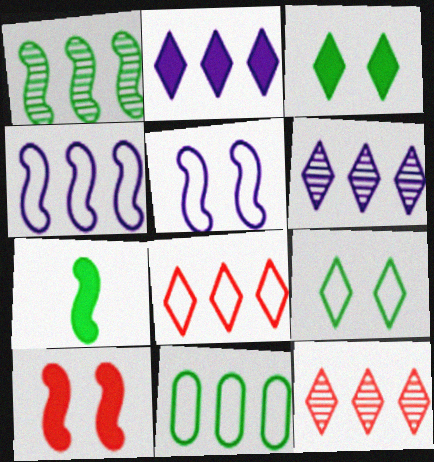[[4, 8, 11]]